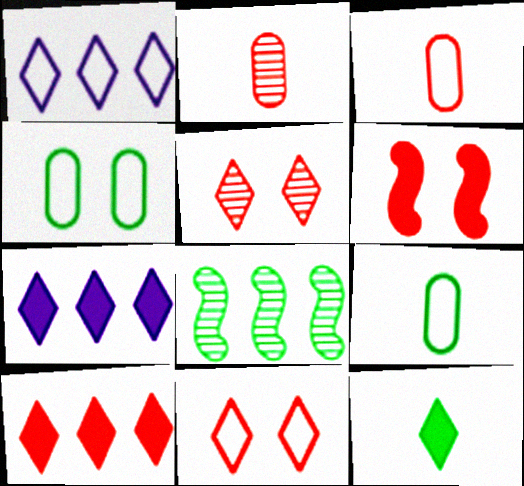[[1, 5, 12], 
[4, 8, 12]]